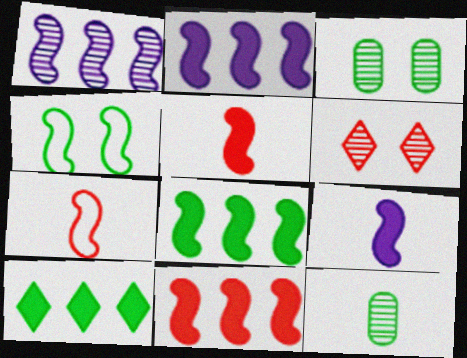[[1, 4, 5], 
[1, 6, 12], 
[2, 8, 11], 
[4, 10, 12]]